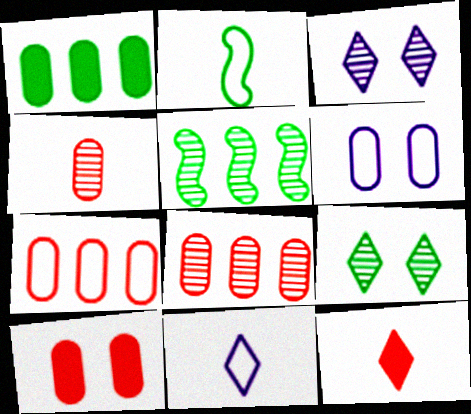[[1, 2, 9], 
[1, 4, 6], 
[3, 4, 5], 
[4, 7, 10], 
[5, 6, 12], 
[5, 10, 11]]